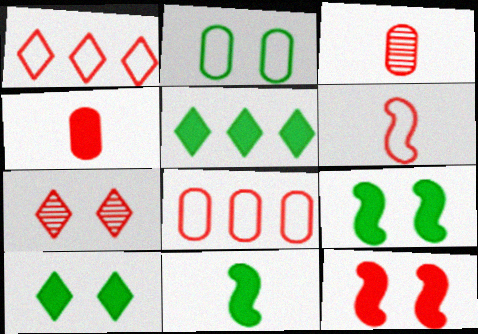[[1, 3, 12]]